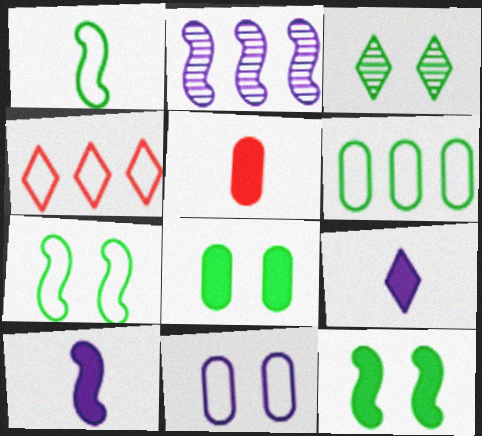[[1, 4, 11], 
[2, 9, 11], 
[3, 4, 9], 
[3, 7, 8]]